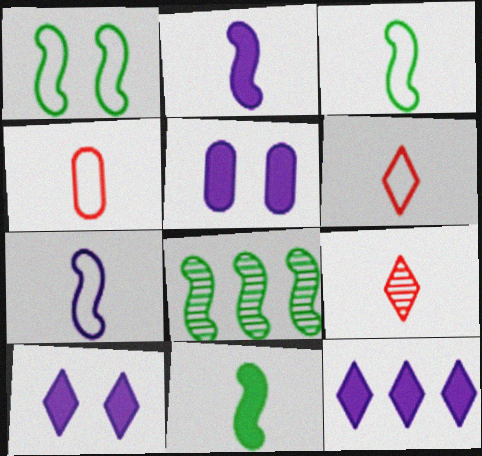[[1, 8, 11], 
[2, 5, 12], 
[4, 8, 10], 
[5, 6, 8]]